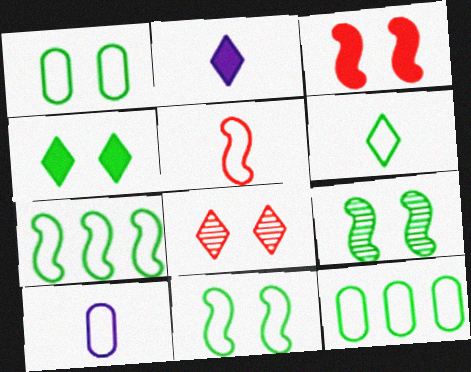[[1, 4, 9], 
[1, 6, 7], 
[5, 6, 10], 
[6, 11, 12]]